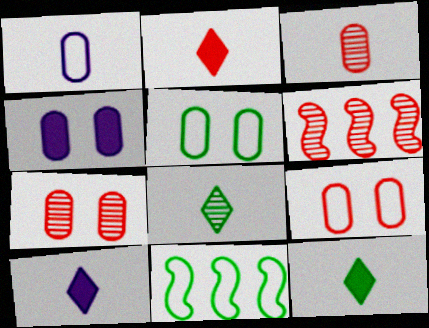[[2, 6, 9], 
[2, 10, 12], 
[4, 5, 7], 
[5, 6, 10], 
[7, 10, 11]]